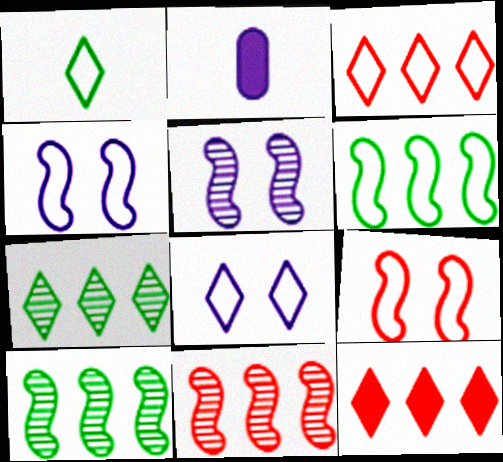[[1, 3, 8], 
[2, 7, 9]]